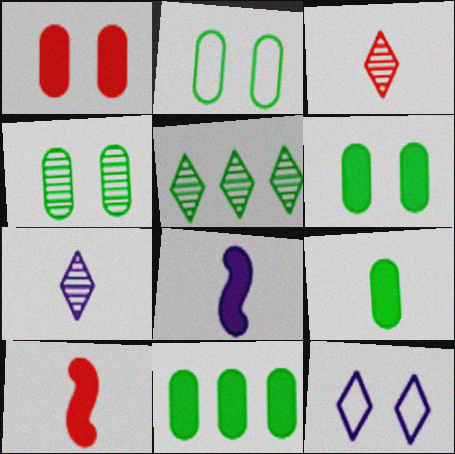[[2, 4, 6], 
[6, 9, 11]]